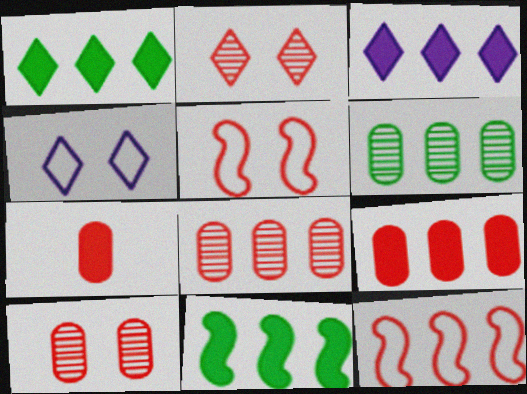[[2, 7, 12], 
[3, 6, 12], 
[3, 9, 11]]